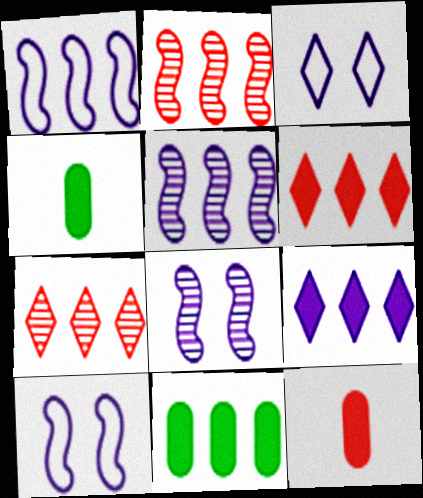[[1, 7, 11], 
[2, 3, 4], 
[4, 7, 10]]